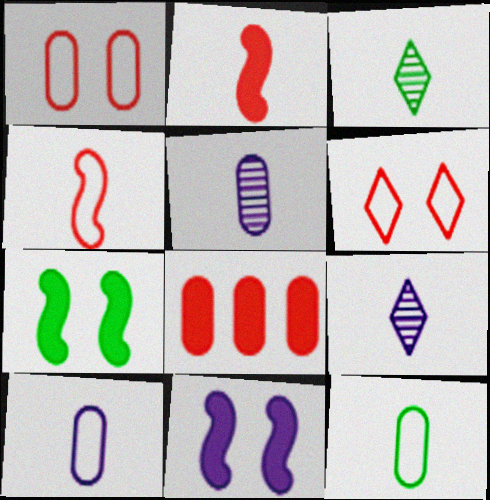[[2, 3, 10], 
[2, 9, 12]]